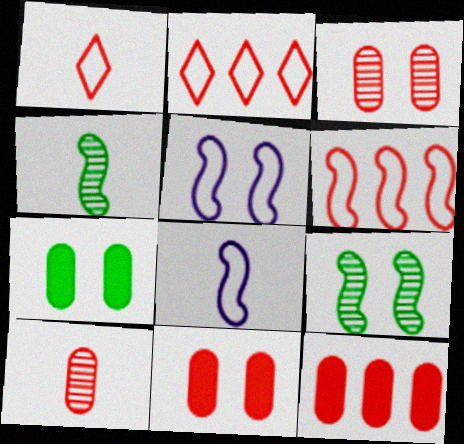[]